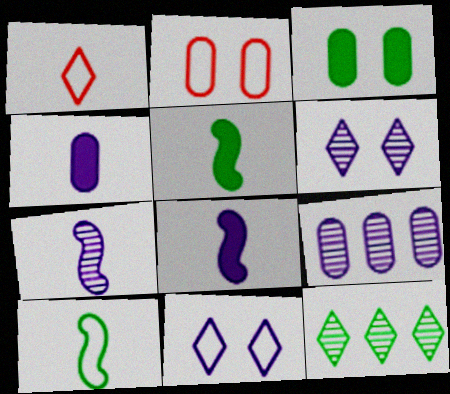[[2, 8, 12], 
[3, 10, 12], 
[6, 7, 9], 
[8, 9, 11]]